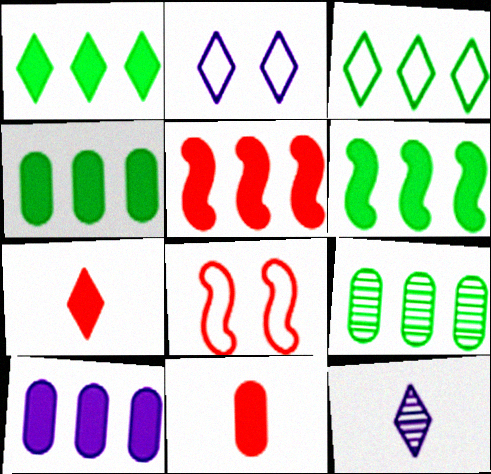[[1, 4, 6], 
[1, 5, 10], 
[3, 6, 9], 
[4, 8, 12]]